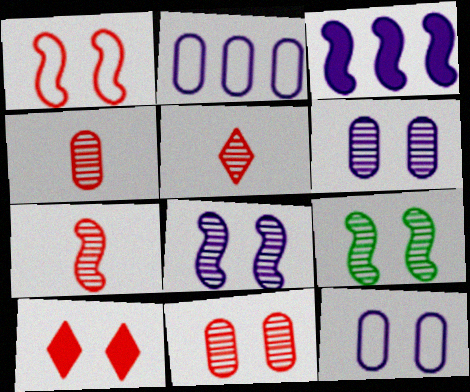[[1, 10, 11], 
[4, 5, 7], 
[9, 10, 12]]